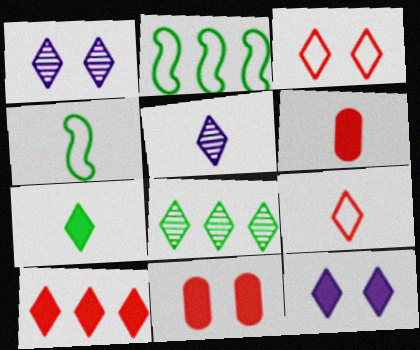[[1, 2, 6], 
[2, 5, 11], 
[4, 5, 6], 
[5, 7, 9], 
[7, 10, 12], 
[8, 9, 12]]